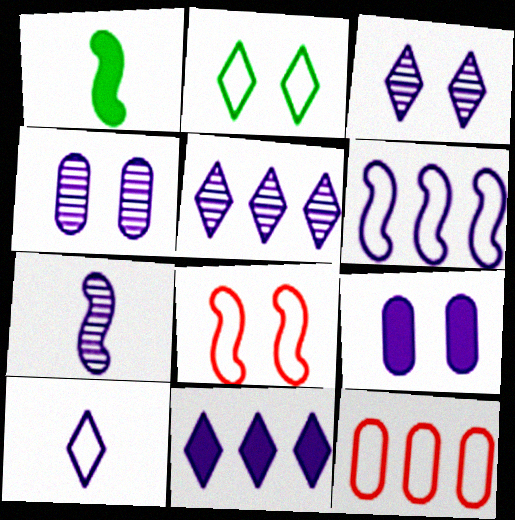[[1, 3, 12], 
[3, 10, 11], 
[4, 5, 7]]